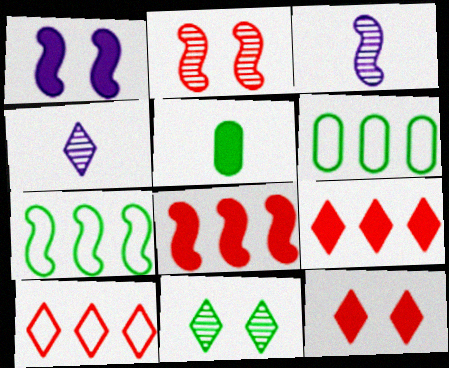[[1, 5, 9], 
[3, 6, 12], 
[5, 7, 11]]